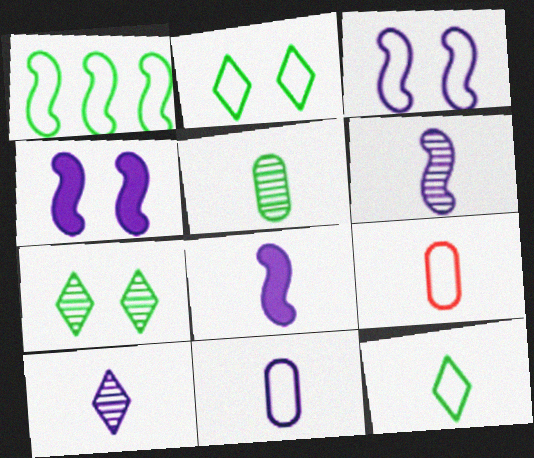[[8, 10, 11]]